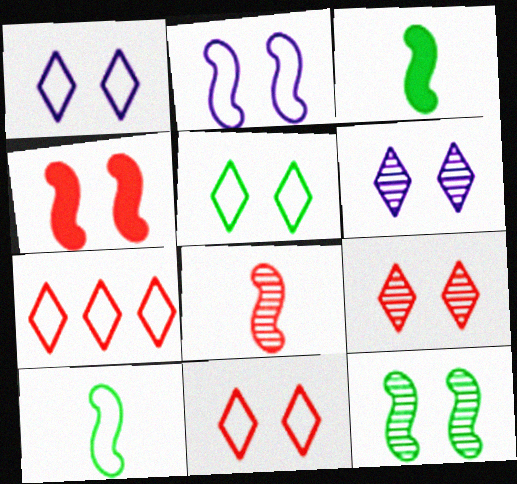[[1, 5, 11], 
[2, 4, 12]]